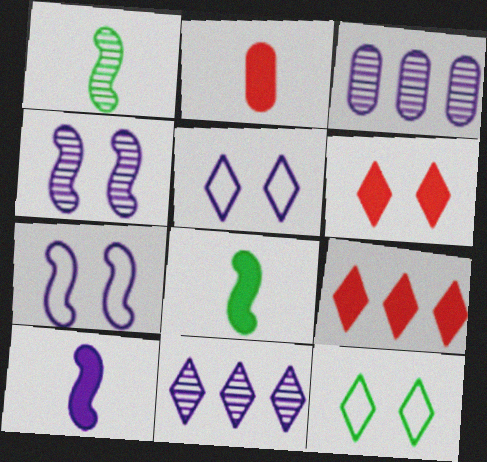[[3, 5, 10]]